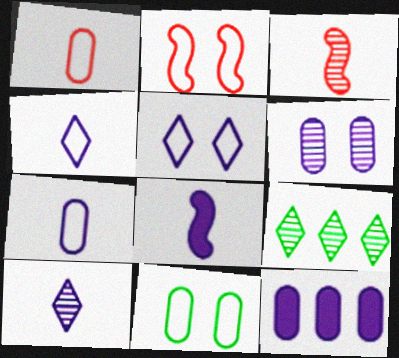[[2, 5, 11], 
[3, 6, 9], 
[6, 7, 12], 
[7, 8, 10]]